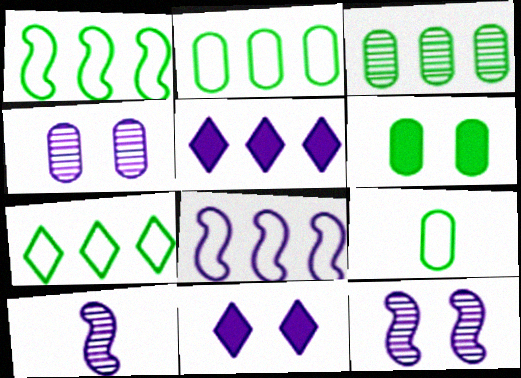[[1, 2, 7], 
[3, 6, 9]]